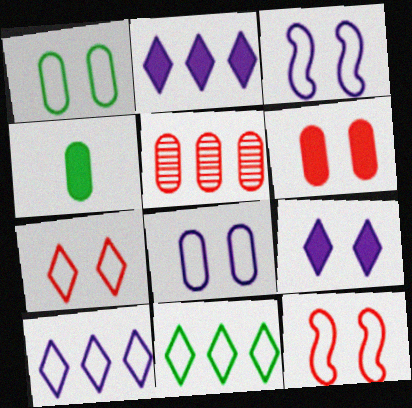[[1, 3, 7], 
[4, 5, 8]]